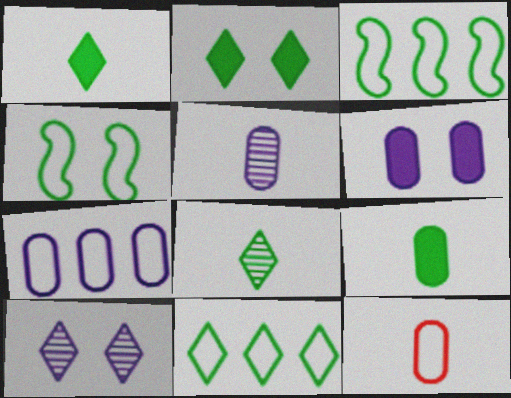[[2, 8, 11], 
[5, 6, 7], 
[5, 9, 12]]